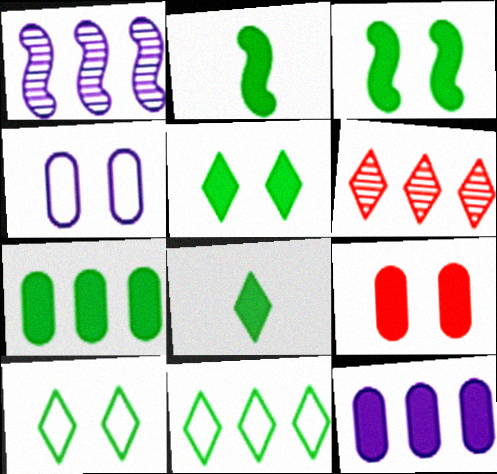[[2, 4, 6], 
[2, 5, 7], 
[3, 7, 8]]